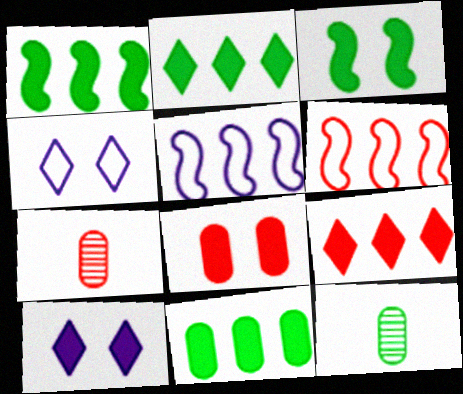[[1, 2, 11], 
[1, 4, 7], 
[3, 8, 10], 
[6, 10, 12]]